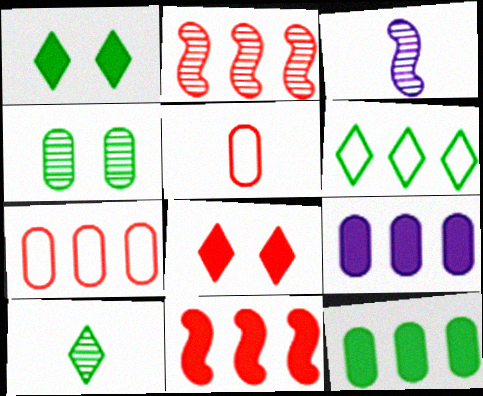[[1, 3, 7], 
[1, 6, 10], 
[2, 5, 8], 
[2, 6, 9], 
[4, 5, 9]]